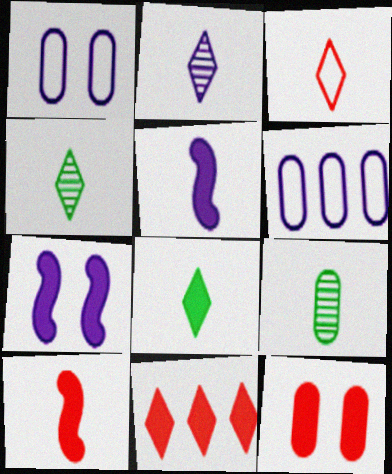[[2, 3, 8], 
[2, 6, 7], 
[3, 5, 9], 
[6, 9, 12], 
[10, 11, 12]]